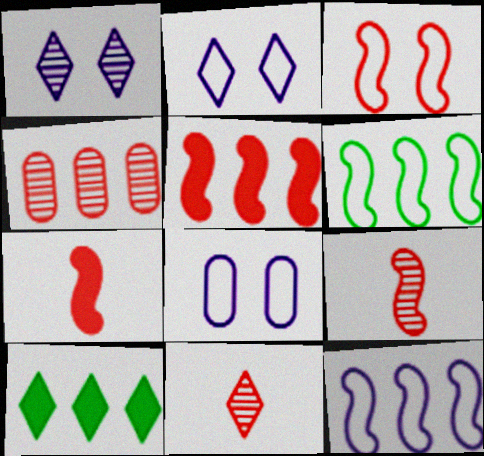[[2, 10, 11], 
[3, 5, 9], 
[4, 10, 12], 
[8, 9, 10]]